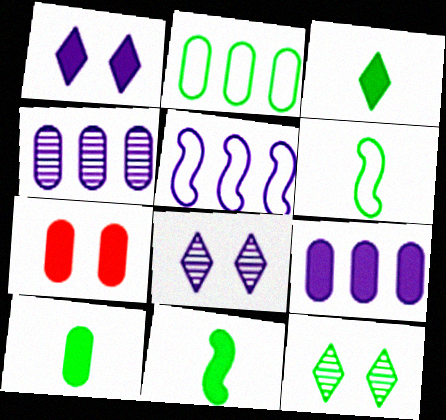[[2, 11, 12], 
[3, 10, 11], 
[7, 9, 10]]